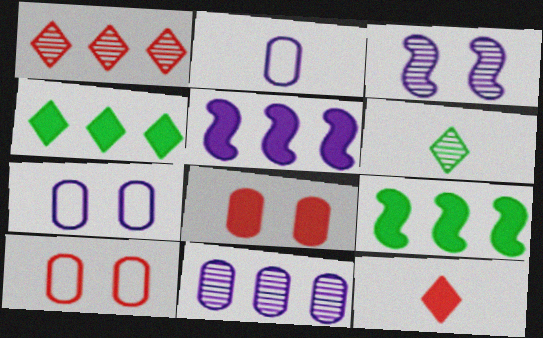[[5, 6, 10]]